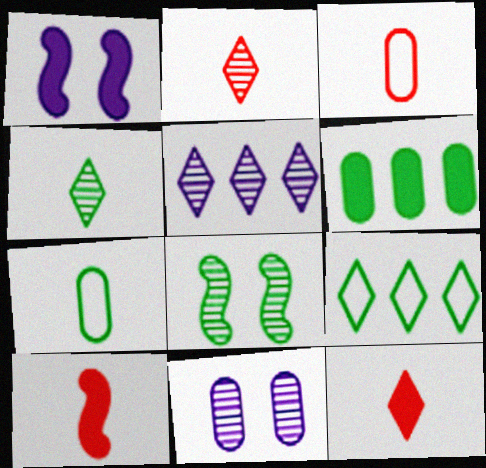[[1, 6, 12], 
[2, 3, 10], 
[3, 6, 11], 
[9, 10, 11]]